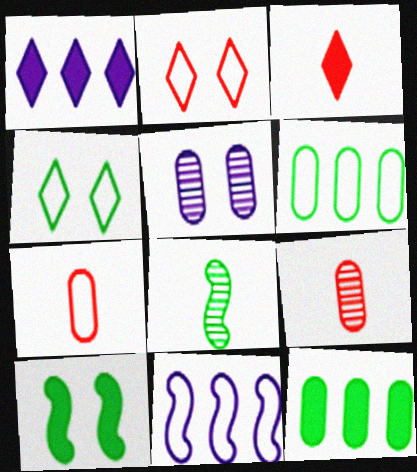[[2, 5, 10], 
[4, 7, 11], 
[4, 8, 12], 
[5, 7, 12]]